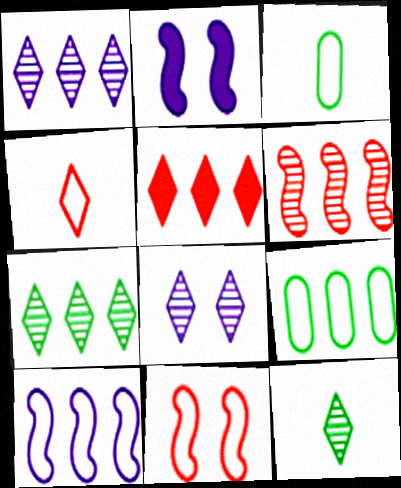[]